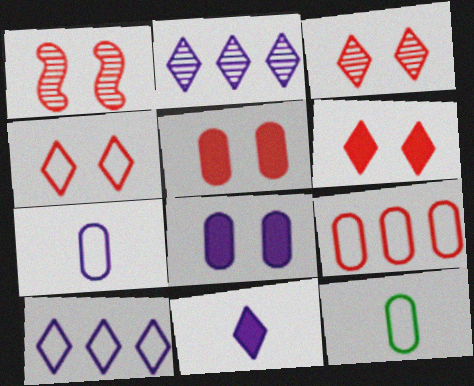[[1, 4, 5], 
[3, 4, 6]]